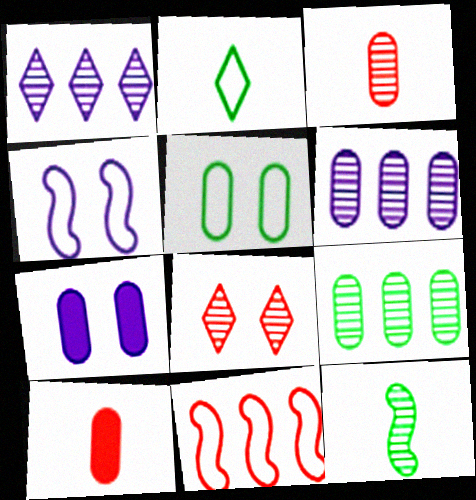[[5, 6, 10], 
[6, 8, 12], 
[8, 10, 11]]